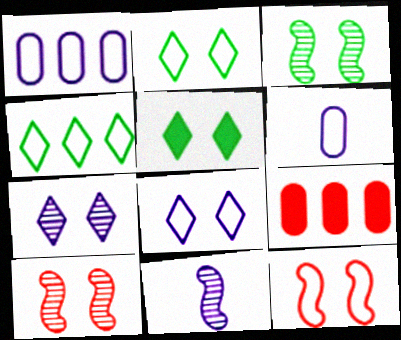[[2, 9, 11], 
[4, 6, 12]]